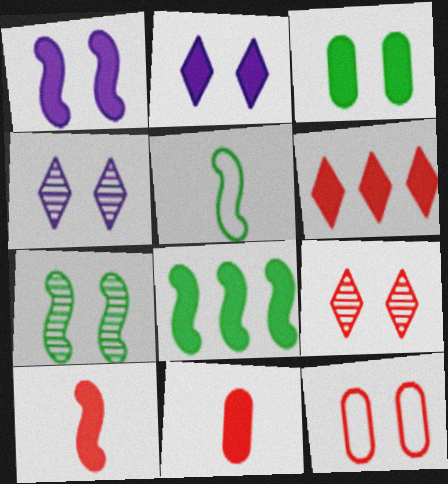[[1, 8, 10], 
[2, 7, 12], 
[2, 8, 11], 
[5, 7, 8]]